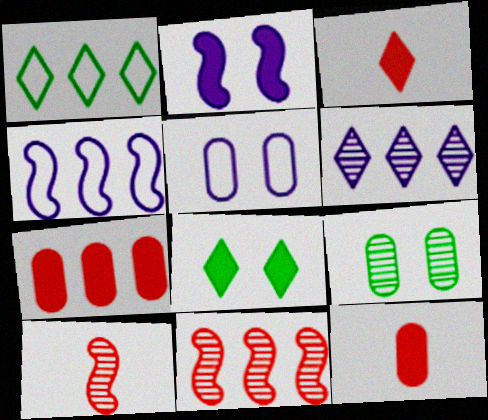[[3, 4, 9], 
[6, 9, 10]]